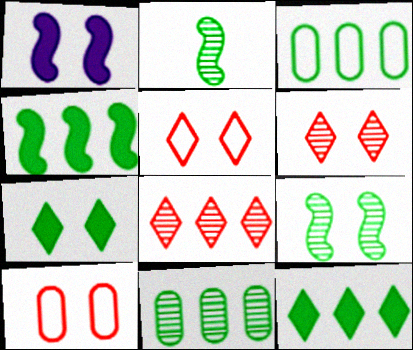[[2, 3, 7]]